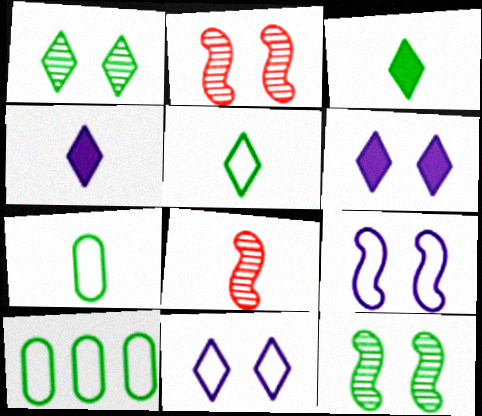[[2, 4, 10], 
[3, 10, 12], 
[4, 7, 8], 
[6, 8, 10]]